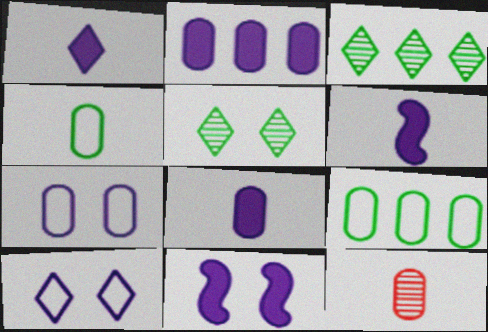[[1, 2, 11], 
[1, 6, 8], 
[4, 8, 12]]